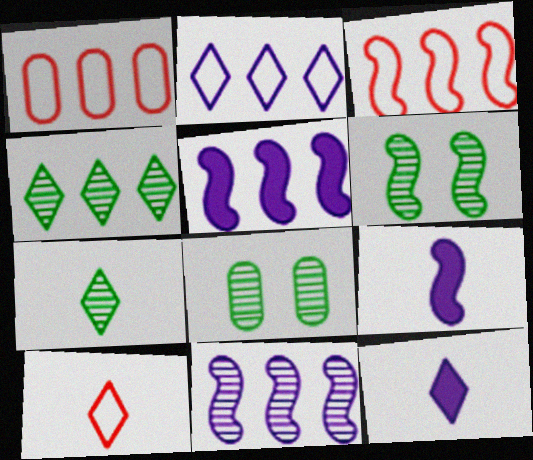[[1, 4, 5], 
[1, 6, 12], 
[3, 6, 9], 
[3, 8, 12], 
[5, 8, 10], 
[7, 10, 12]]